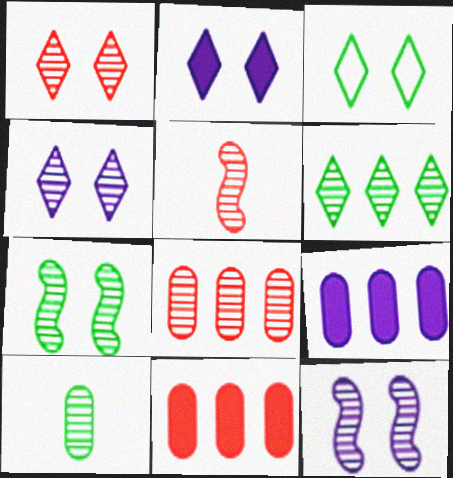[[1, 2, 3], 
[1, 5, 8], 
[3, 5, 9], 
[6, 7, 10]]